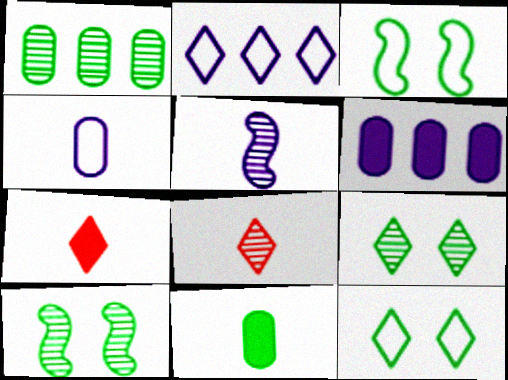[[2, 7, 9], 
[3, 6, 8]]